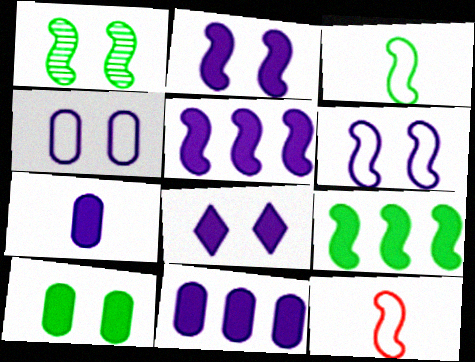[[1, 3, 9], 
[1, 5, 12], 
[5, 7, 8]]